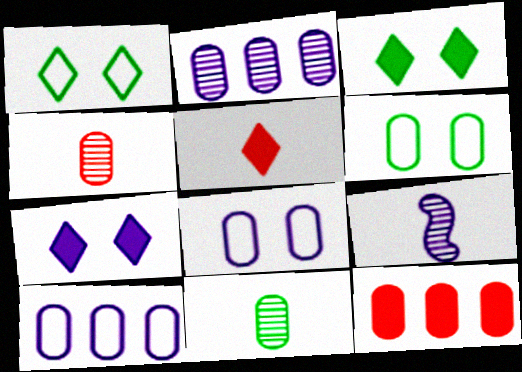[[1, 9, 12], 
[7, 9, 10], 
[8, 11, 12]]